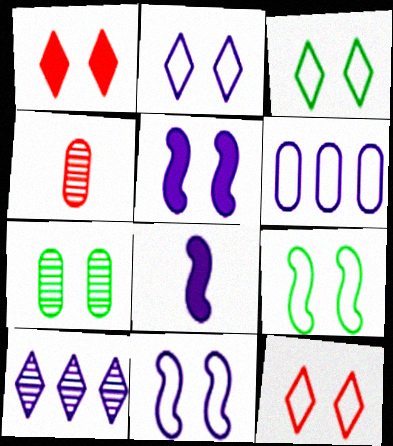[[1, 7, 11], 
[2, 3, 12], 
[5, 7, 12]]